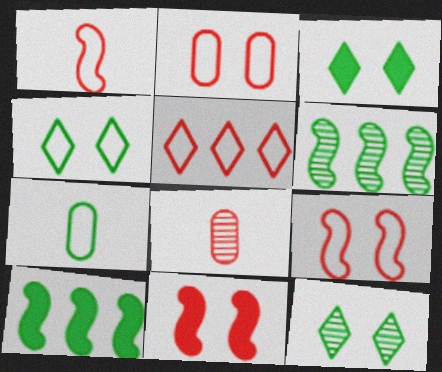[[1, 2, 5], 
[3, 4, 12], 
[3, 6, 7], 
[5, 8, 11], 
[7, 10, 12]]